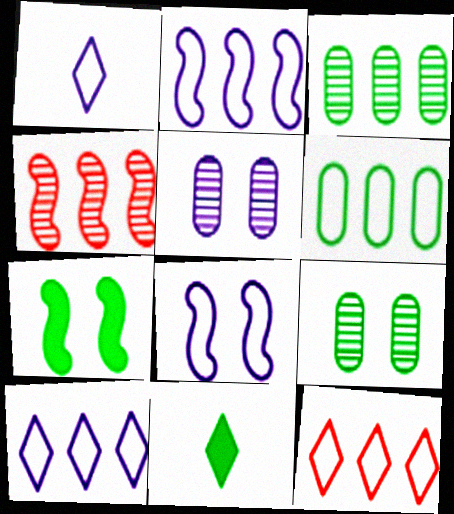[[2, 6, 12]]